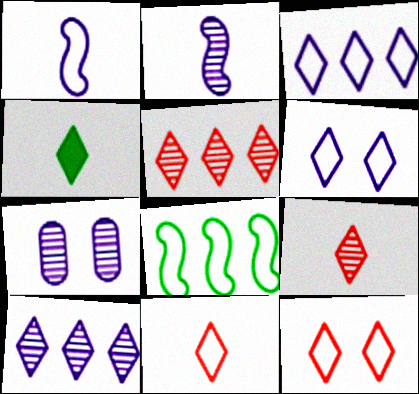[[2, 7, 10], 
[4, 5, 6], 
[4, 10, 12]]